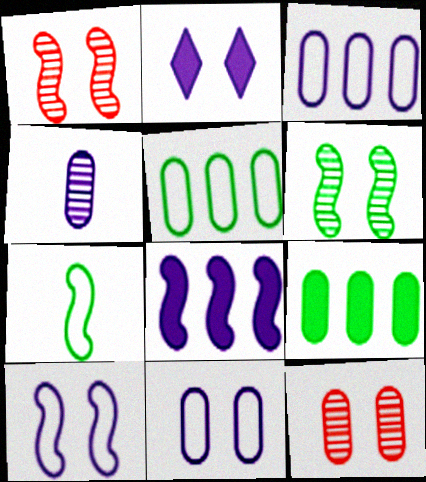[[1, 7, 8]]